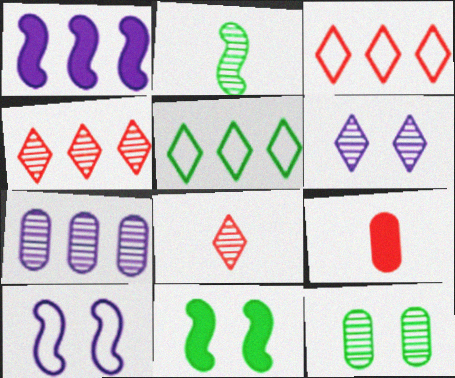[]